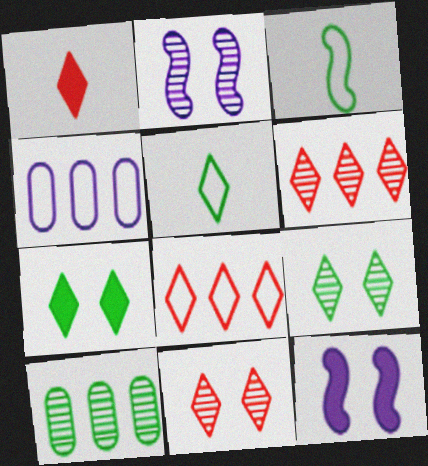[[1, 8, 11], 
[3, 7, 10]]